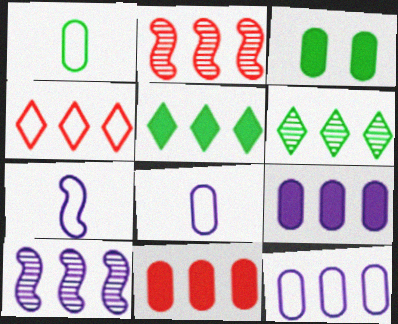[[2, 4, 11], 
[2, 5, 12]]